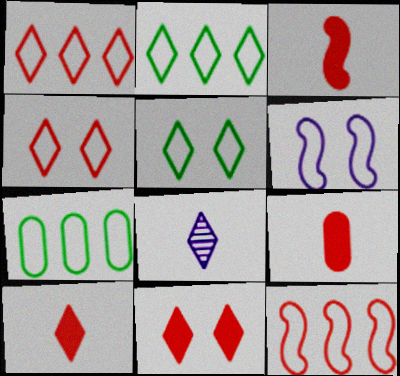[[2, 8, 11], 
[3, 9, 10]]